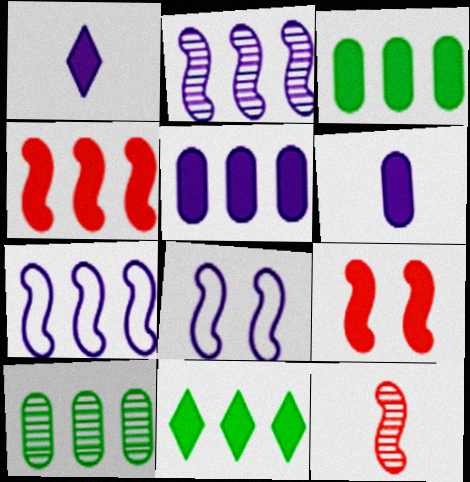[[1, 3, 9], 
[4, 5, 11], 
[6, 9, 11]]